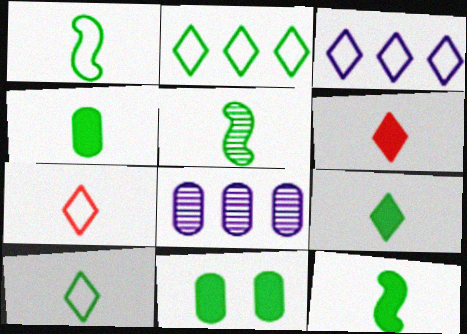[[1, 5, 12], 
[2, 5, 11], 
[4, 5, 10], 
[4, 9, 12]]